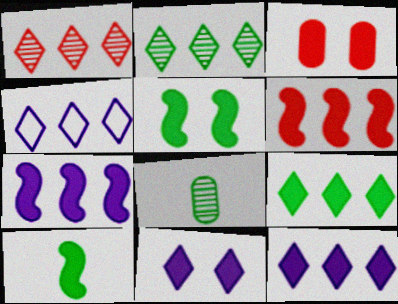[[1, 4, 9], 
[3, 5, 11], 
[3, 10, 12]]